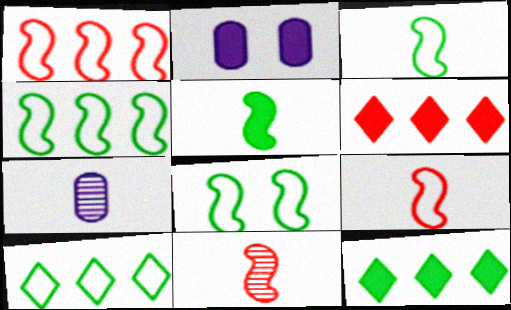[[2, 5, 6], 
[2, 10, 11], 
[3, 4, 8], 
[6, 7, 8]]